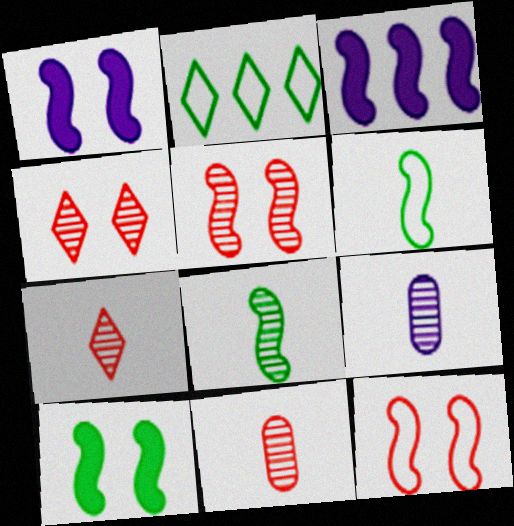[[1, 2, 11], 
[3, 5, 6], 
[3, 8, 12], 
[7, 8, 9]]